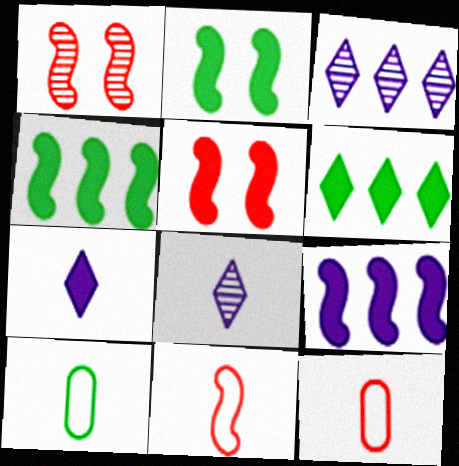[[2, 3, 12], 
[3, 5, 10]]